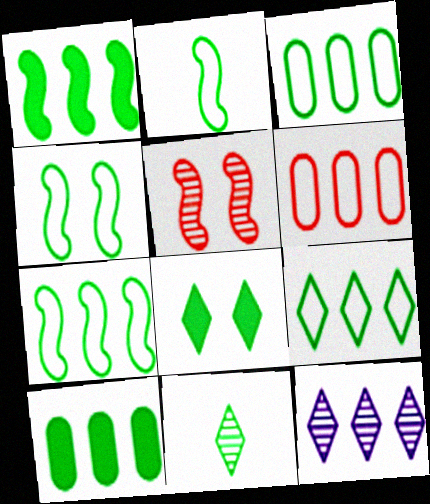[[1, 6, 12], 
[2, 4, 7], 
[3, 7, 9], 
[4, 10, 11], 
[8, 9, 11]]